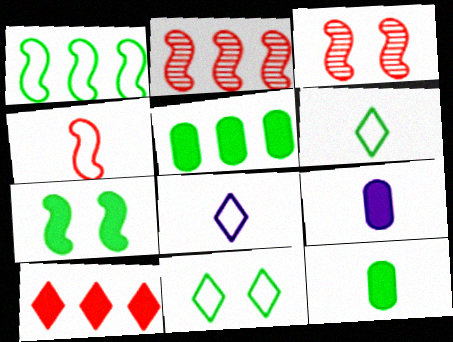[[2, 9, 11], 
[3, 5, 8], 
[7, 9, 10]]